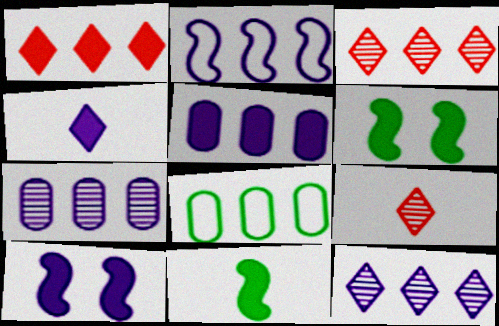[[2, 5, 12], 
[4, 5, 10], 
[8, 9, 10]]